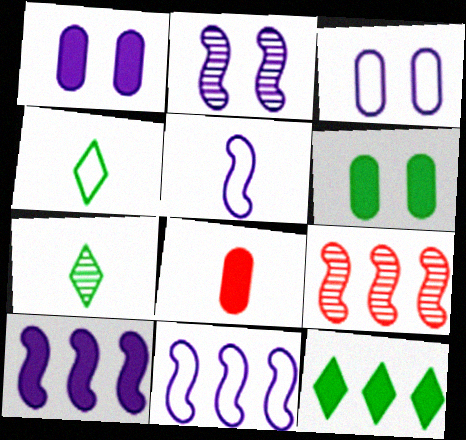[[1, 4, 9], 
[2, 5, 10], 
[5, 7, 8]]